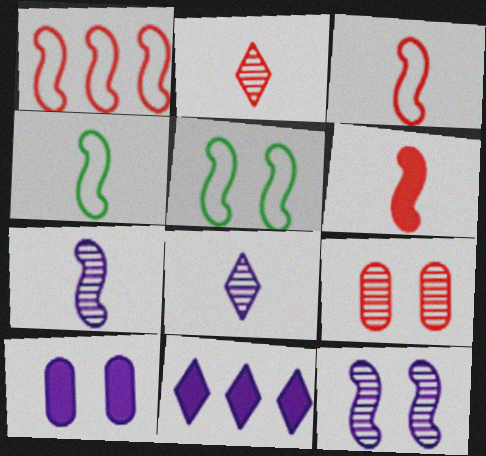[[4, 6, 7], 
[4, 9, 11]]